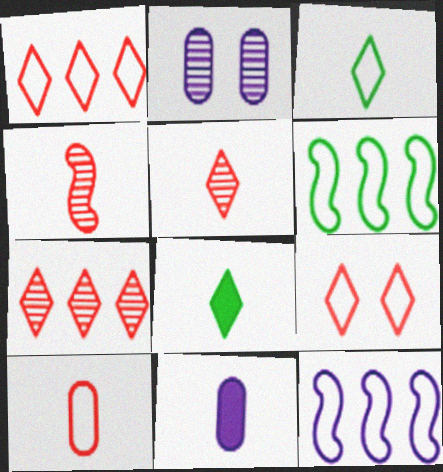[[3, 4, 11]]